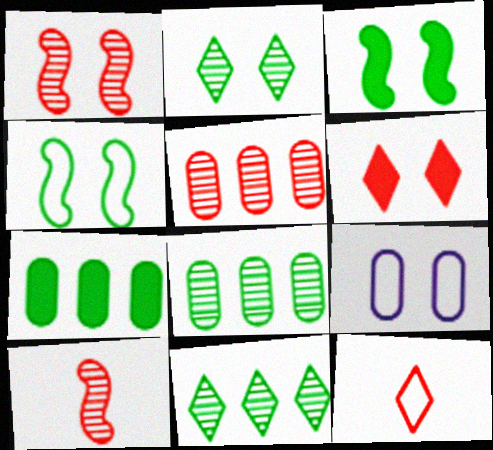[]